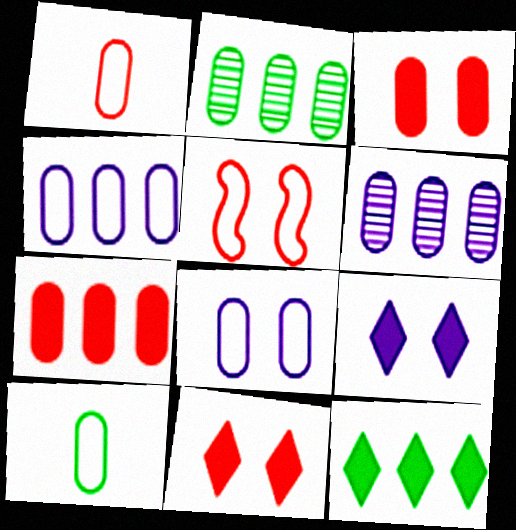[[2, 4, 7], 
[3, 6, 10]]